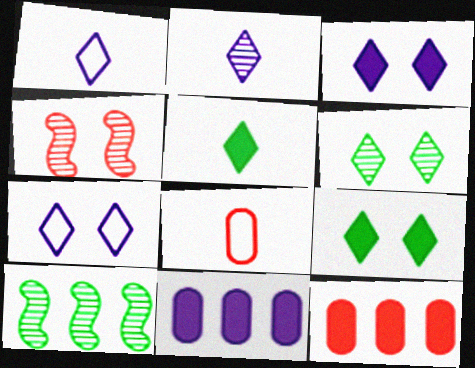[[3, 8, 10]]